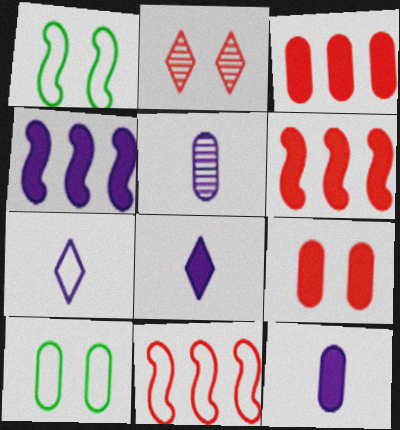[[3, 5, 10], 
[7, 10, 11]]